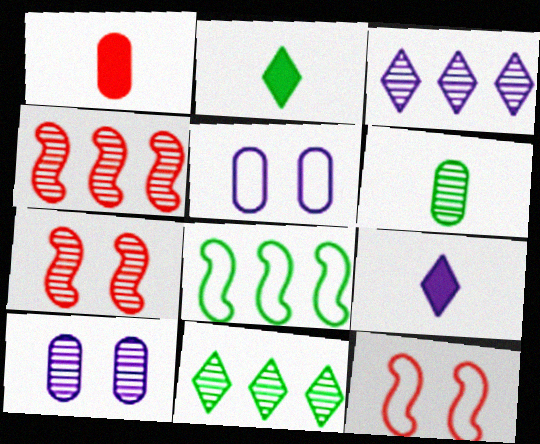[[2, 4, 5], 
[3, 6, 7]]